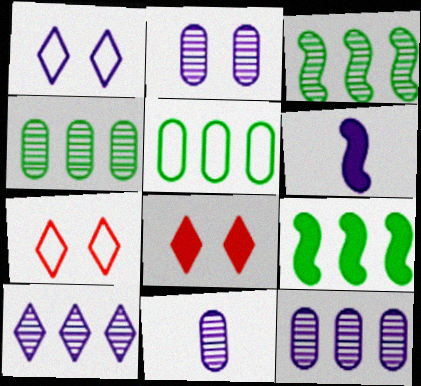[[1, 6, 12], 
[2, 11, 12], 
[4, 6, 7], 
[7, 9, 11]]